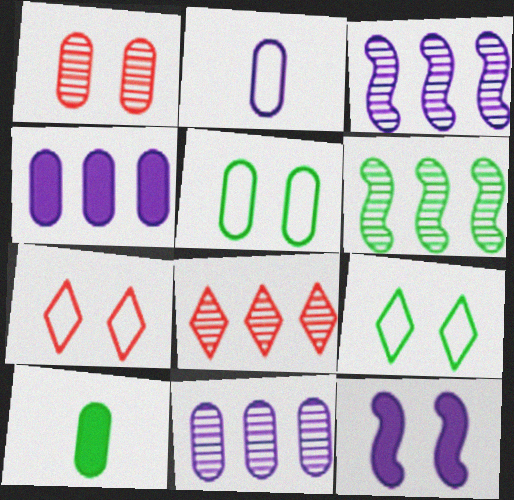[[1, 9, 12], 
[3, 7, 10], 
[6, 8, 11], 
[6, 9, 10]]